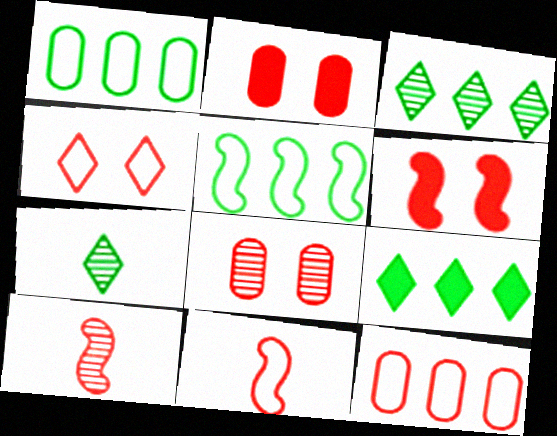[[4, 6, 8], 
[4, 11, 12]]